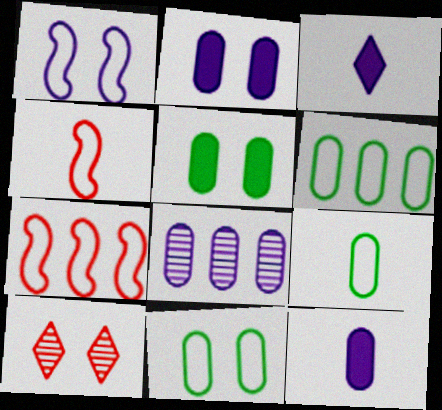[[1, 3, 8], 
[1, 5, 10], 
[6, 9, 11]]